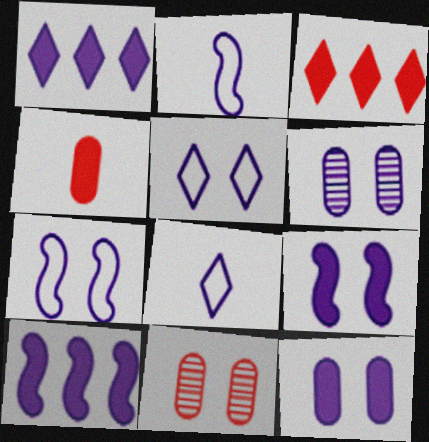[[1, 2, 6], 
[5, 6, 9], 
[6, 8, 10]]